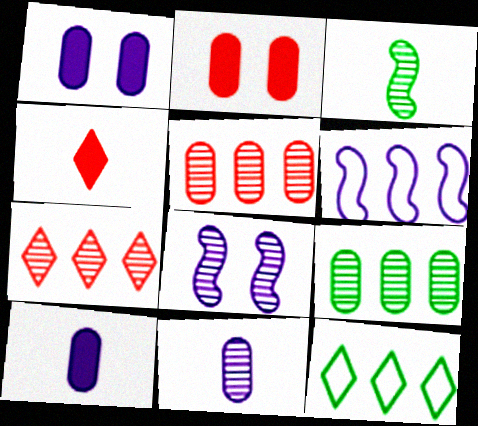[]